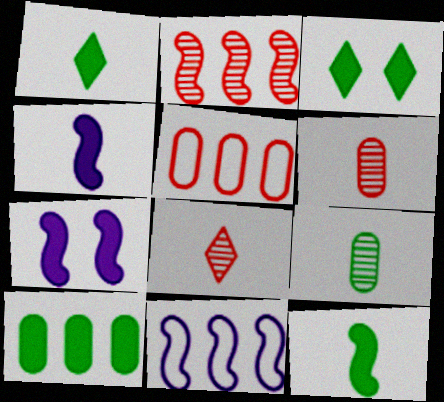[[3, 6, 11], 
[3, 10, 12]]